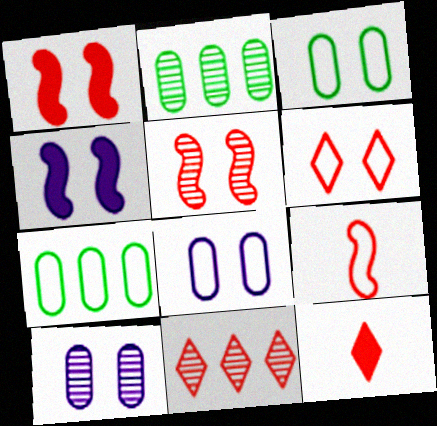[[6, 11, 12]]